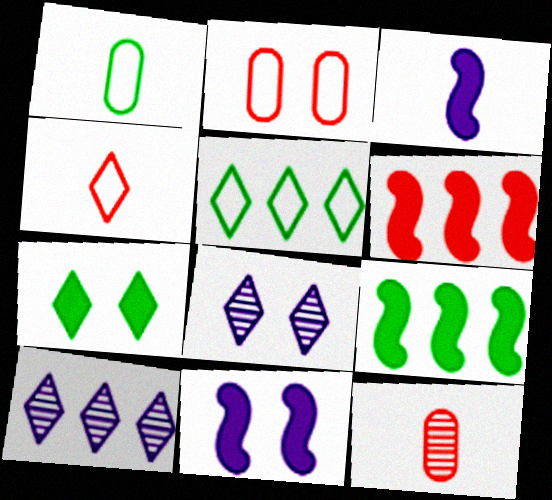[[1, 6, 8], 
[4, 7, 10], 
[5, 11, 12]]